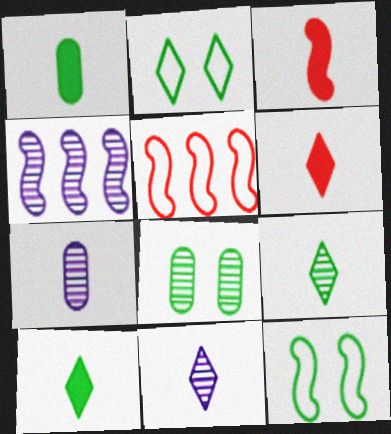[[3, 4, 12]]